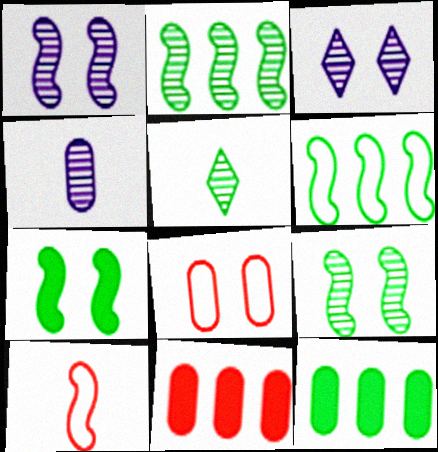[[3, 7, 8], 
[3, 10, 12], 
[4, 8, 12]]